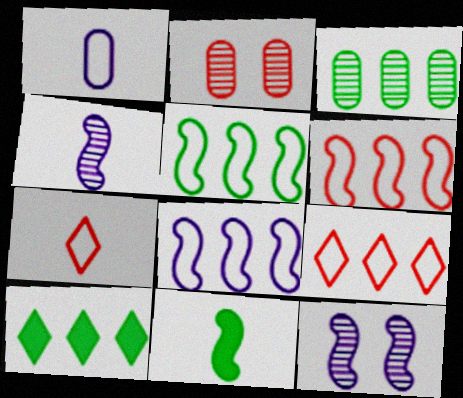[[3, 5, 10], 
[5, 6, 8], 
[6, 11, 12]]